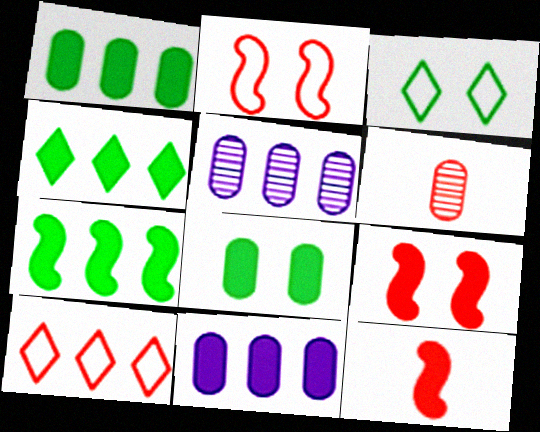[[1, 4, 7], 
[3, 5, 12], 
[5, 7, 10], 
[6, 9, 10]]